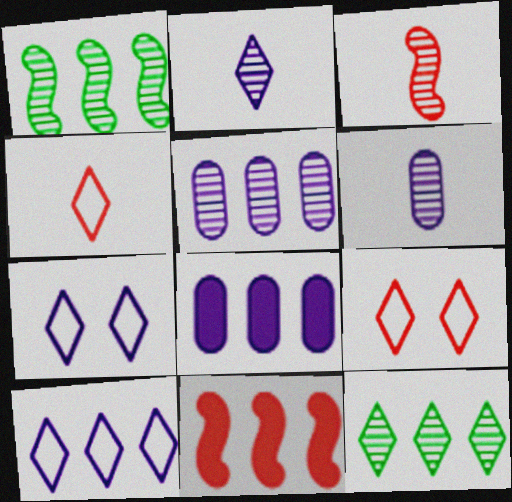[]